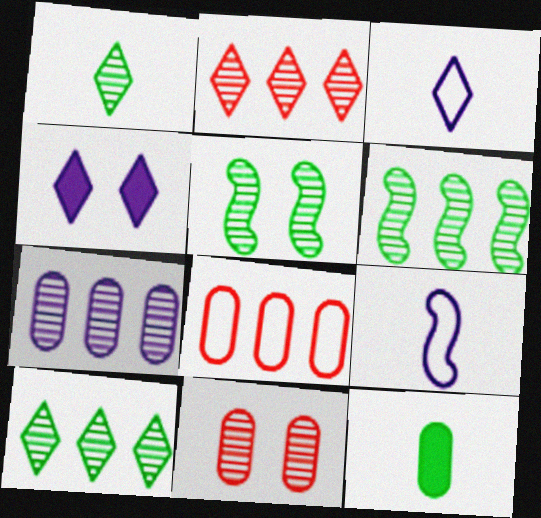[[2, 6, 7], 
[4, 7, 9]]